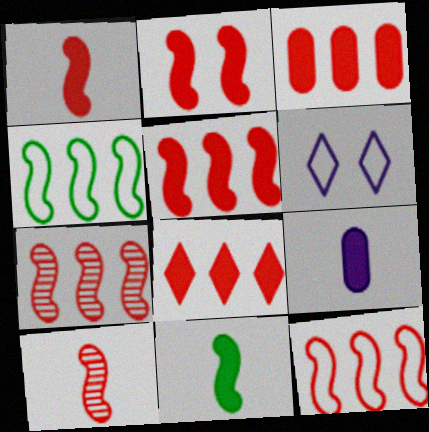[[1, 2, 5], 
[2, 10, 12], 
[3, 5, 8], 
[5, 7, 12]]